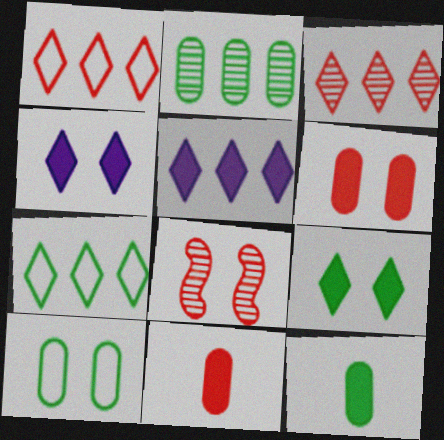[[1, 8, 11], 
[2, 10, 12], 
[3, 5, 7], 
[4, 8, 10]]